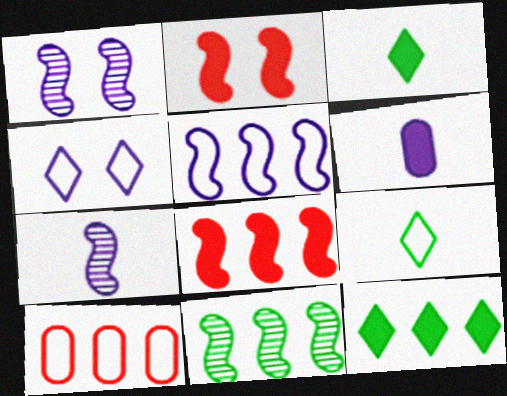[[1, 3, 10], 
[2, 6, 12], 
[5, 8, 11]]